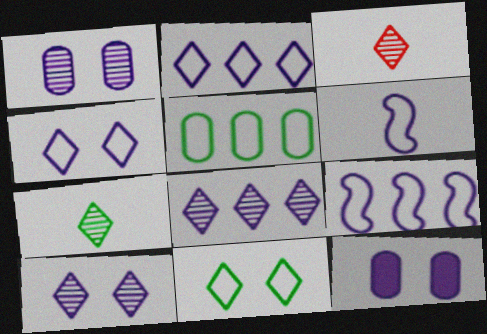[[6, 8, 12]]